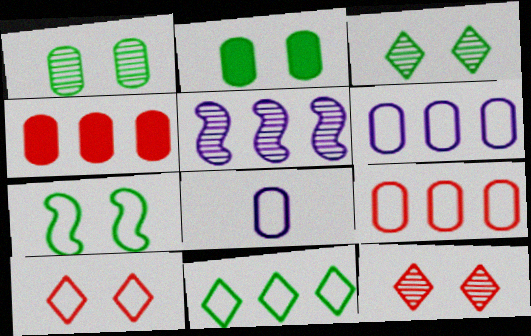[[1, 4, 8], 
[2, 3, 7], 
[4, 5, 11]]